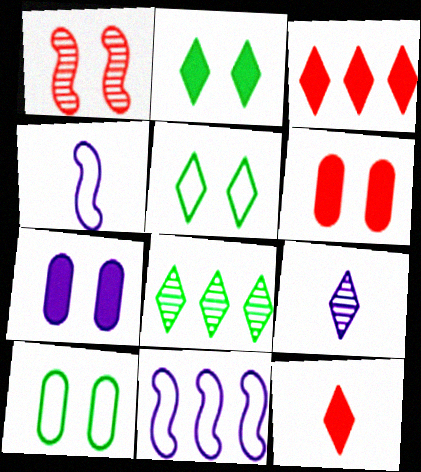[[1, 5, 7], 
[3, 5, 9], 
[4, 6, 8], 
[7, 9, 11]]